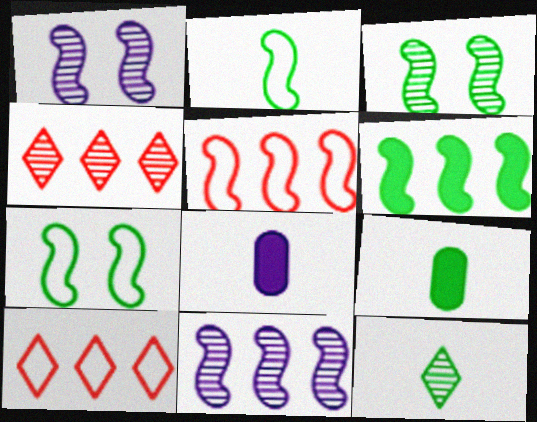[[1, 9, 10], 
[2, 3, 6], 
[2, 9, 12], 
[3, 8, 10], 
[4, 7, 8], 
[5, 6, 11]]